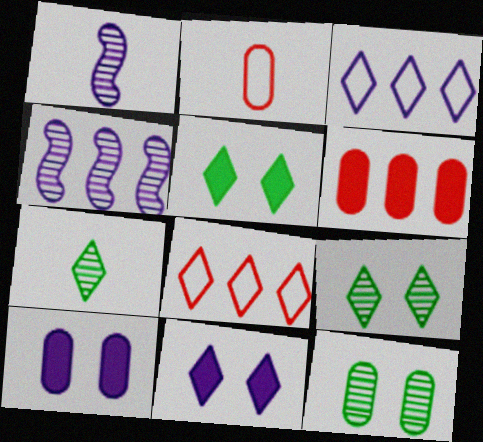[[1, 3, 10], 
[2, 4, 5], 
[7, 8, 11]]